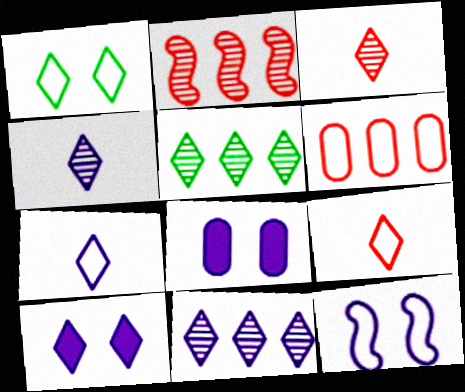[[5, 9, 10], 
[7, 10, 11]]